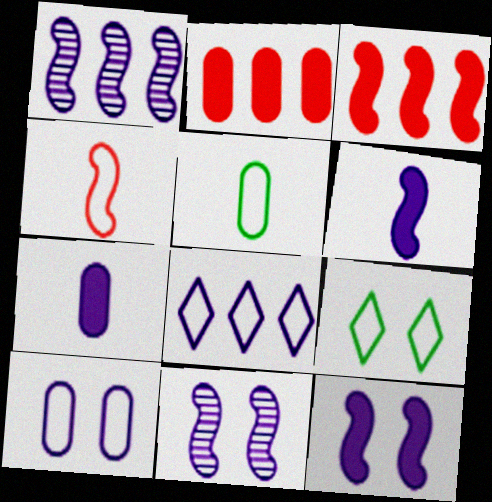[[7, 8, 11]]